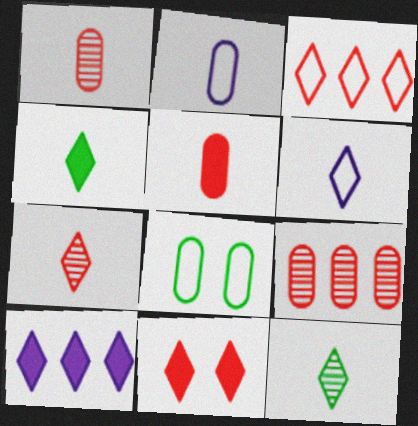[[3, 7, 11], 
[4, 6, 7], 
[4, 10, 11]]